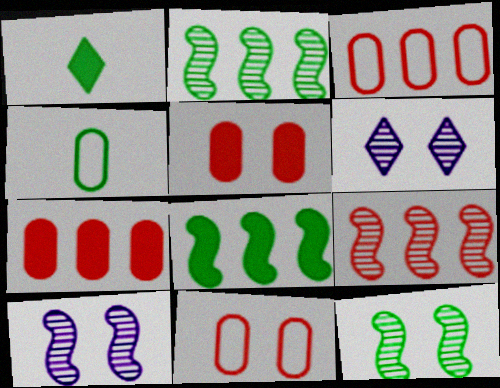[[1, 3, 10]]